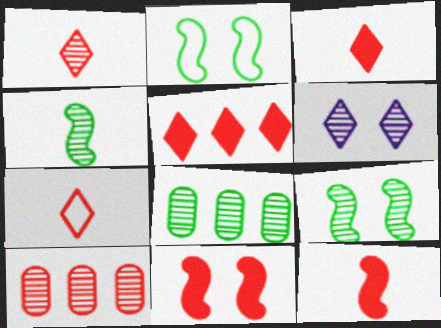[[1, 3, 7], 
[4, 6, 10], 
[7, 10, 11]]